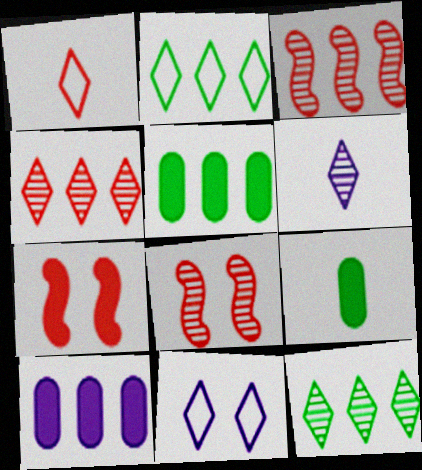[[1, 2, 11], 
[2, 3, 10], 
[3, 9, 11]]